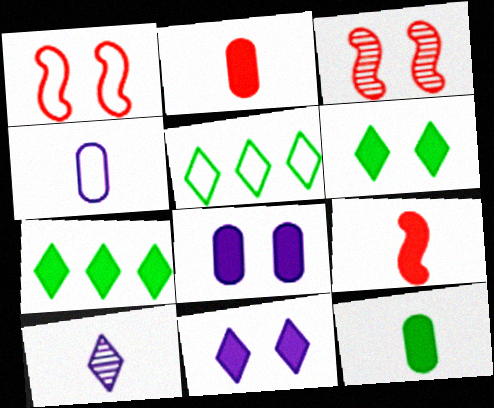[[1, 4, 5], 
[3, 4, 7], 
[7, 8, 9]]